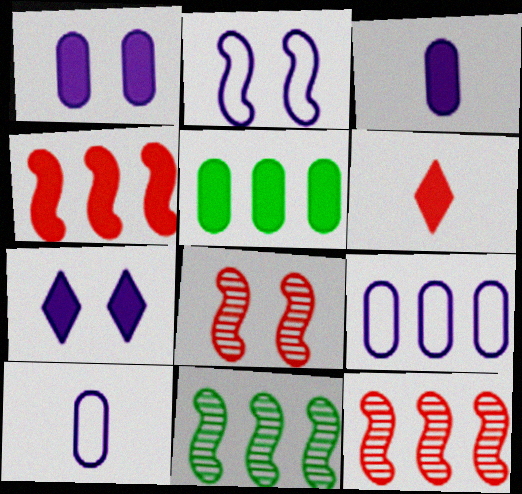[]